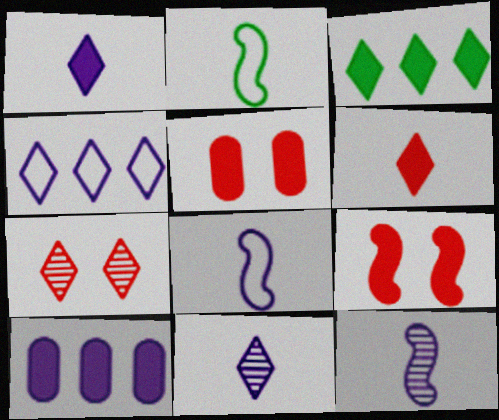[[2, 7, 10]]